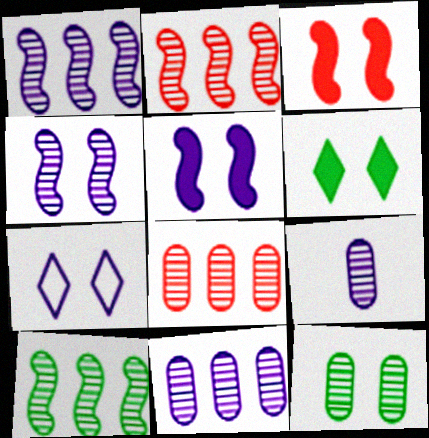[[1, 2, 10], 
[3, 7, 12], 
[8, 9, 12]]